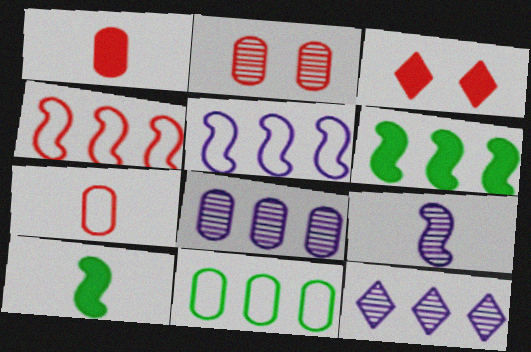[[3, 9, 11]]